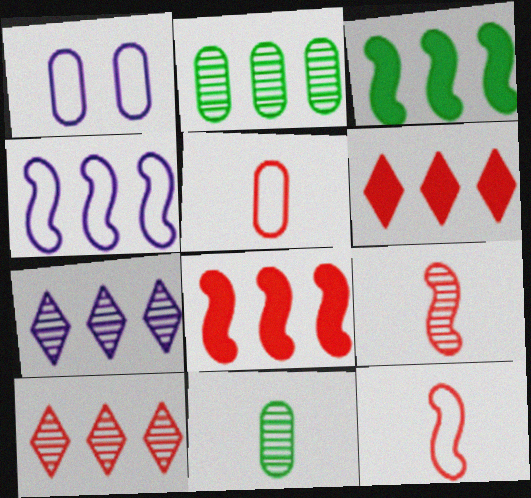[[2, 4, 6]]